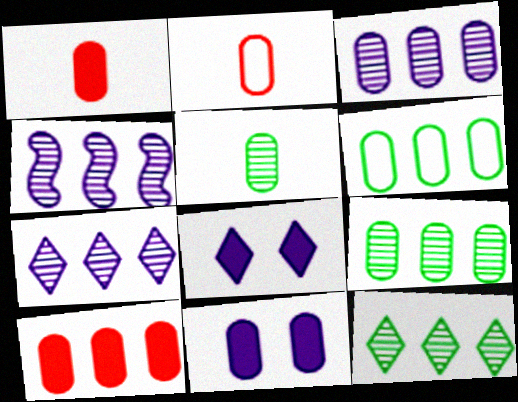[[2, 9, 11], 
[3, 4, 7], 
[3, 6, 10]]